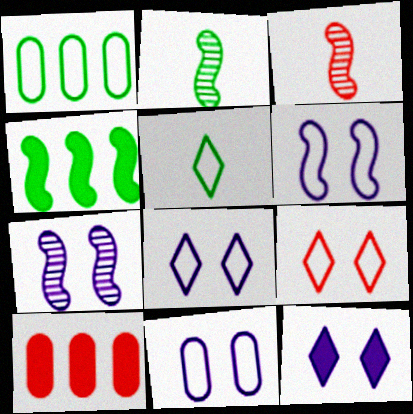[[1, 3, 12], 
[2, 8, 10], 
[3, 4, 6], 
[3, 9, 10], 
[5, 7, 10], 
[6, 8, 11], 
[7, 11, 12]]